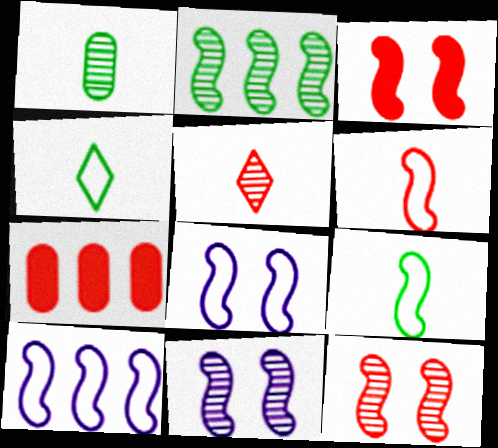[[4, 7, 11]]